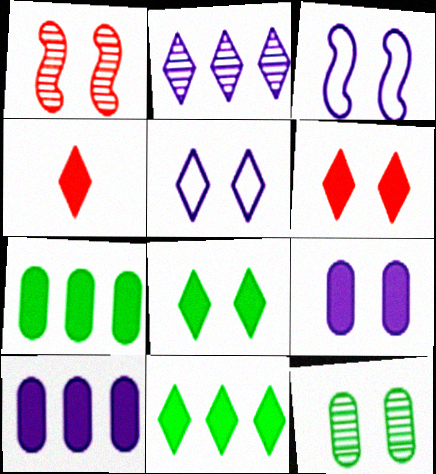[[3, 6, 12]]